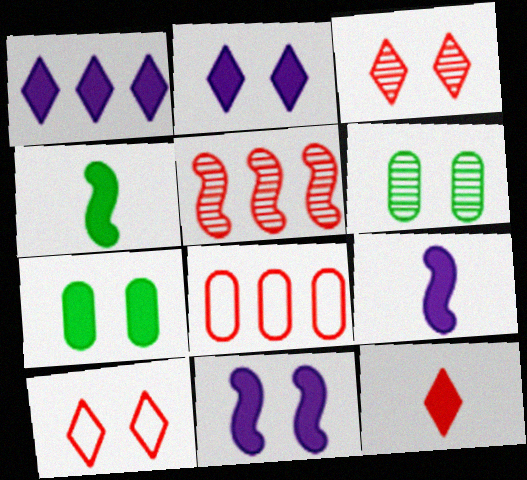[[6, 10, 11]]